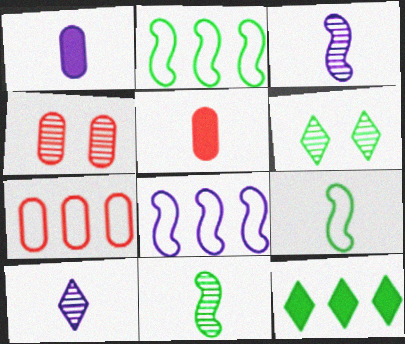[[4, 5, 7], 
[5, 6, 8], 
[5, 9, 10]]